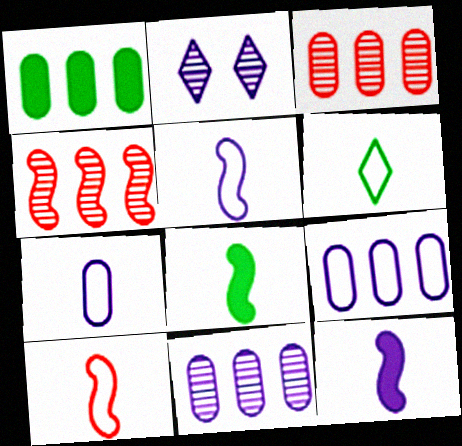[[1, 2, 10], 
[1, 3, 9], 
[2, 9, 12], 
[6, 7, 10]]